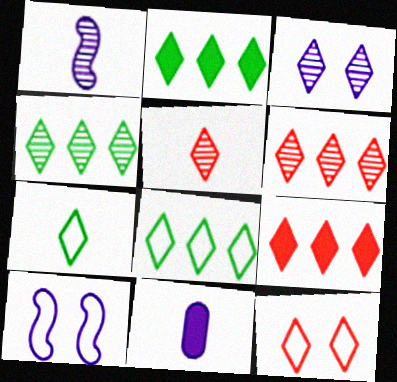[[2, 4, 8], 
[3, 4, 5], 
[3, 7, 9], 
[5, 9, 12]]